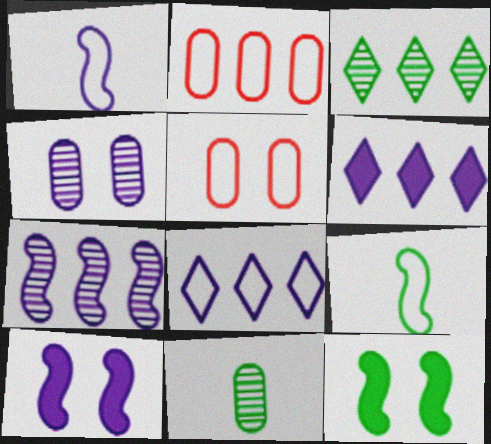[[1, 4, 6], 
[1, 7, 10], 
[5, 8, 9]]